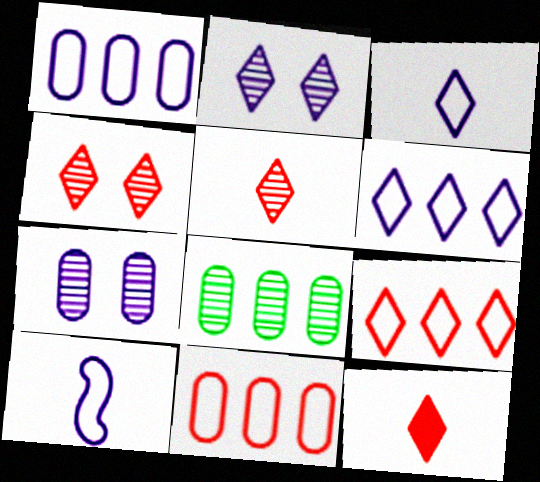[[4, 9, 12]]